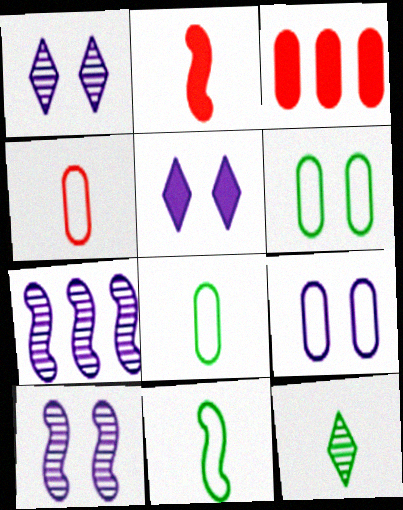[[1, 3, 11], 
[5, 9, 10]]